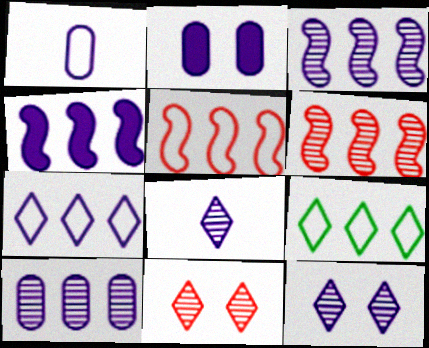[[1, 2, 10], 
[1, 4, 12], 
[4, 7, 10]]